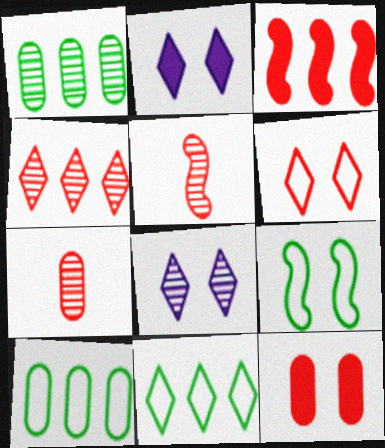[[1, 5, 8], 
[2, 5, 10], 
[3, 6, 7], 
[8, 9, 12]]